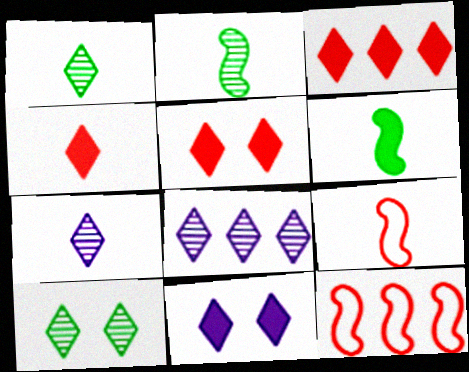[[3, 4, 5]]